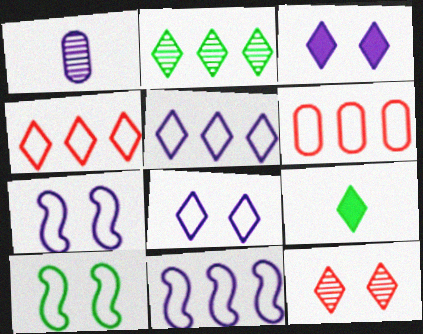[[1, 3, 11], 
[5, 9, 12]]